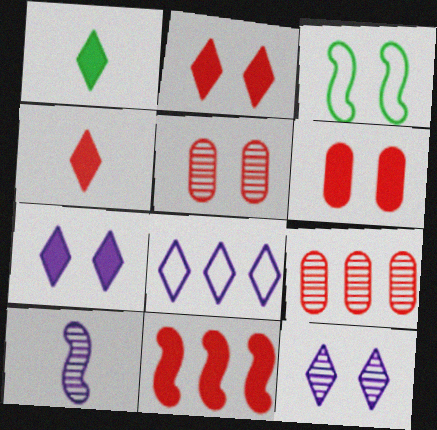[[3, 5, 7], 
[3, 6, 12], 
[3, 10, 11], 
[4, 6, 11]]